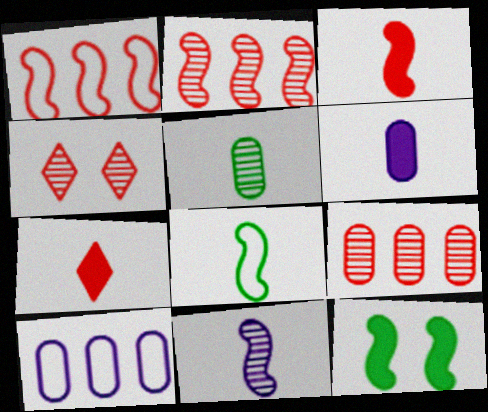[[1, 11, 12], 
[3, 8, 11]]